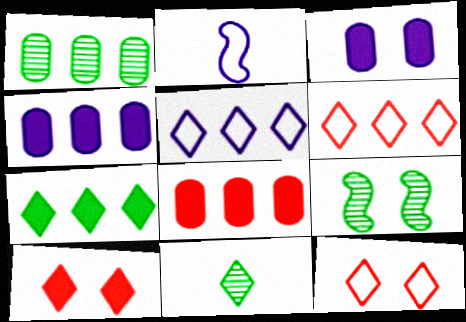[[1, 2, 10], 
[1, 9, 11], 
[3, 9, 12], 
[5, 10, 11]]